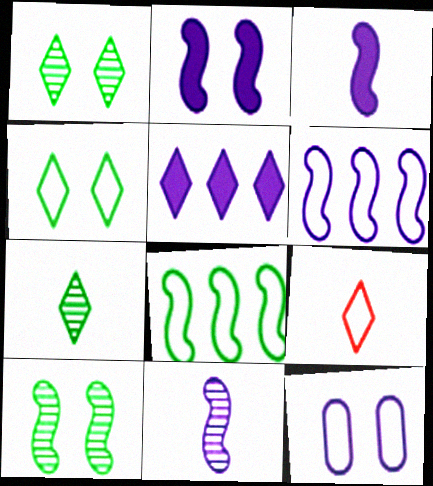[[1, 5, 9], 
[2, 6, 11], 
[5, 11, 12], 
[8, 9, 12]]